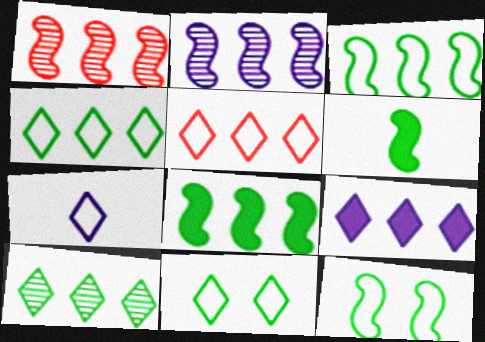[[5, 7, 11], 
[5, 9, 10]]